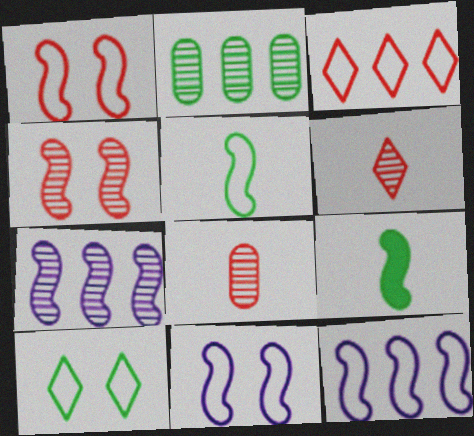[[1, 5, 12], 
[1, 7, 9], 
[2, 9, 10], 
[4, 9, 12]]